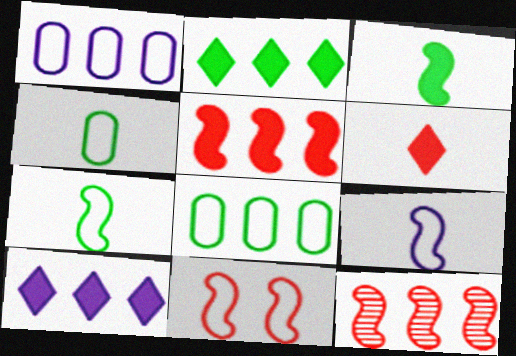[[1, 2, 12], 
[8, 10, 12]]